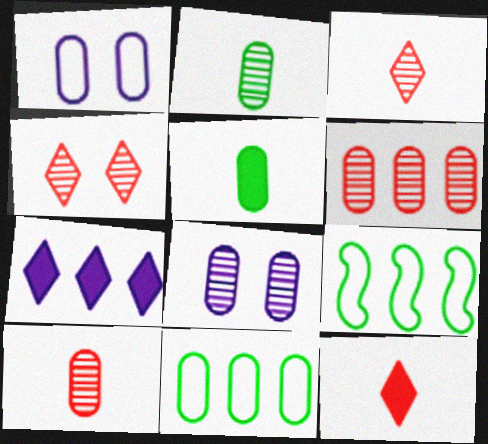[[1, 5, 6], 
[2, 6, 8], 
[6, 7, 9], 
[8, 9, 12]]